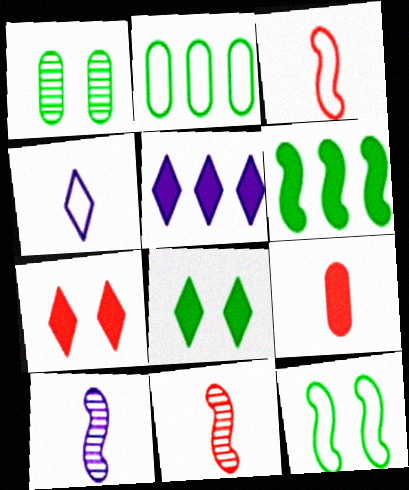[[1, 3, 5], 
[1, 8, 12], 
[2, 7, 10]]